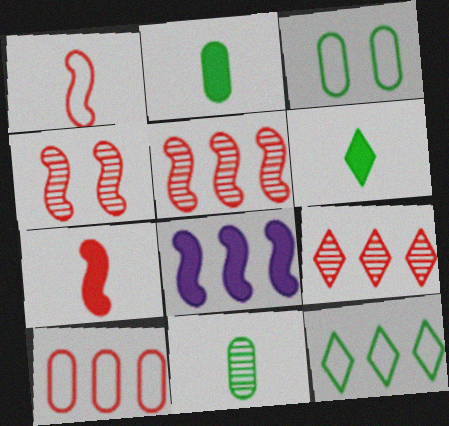[]